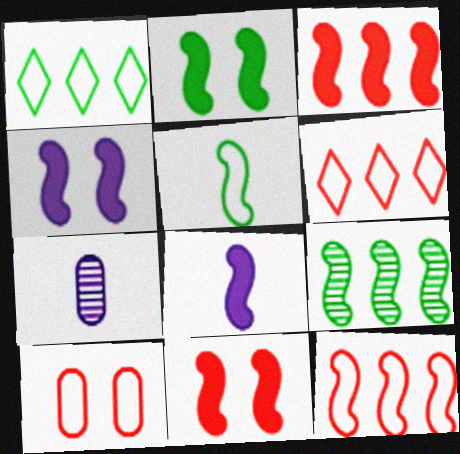[[1, 7, 11], 
[2, 3, 8], 
[2, 4, 11], 
[2, 5, 9], 
[2, 6, 7]]